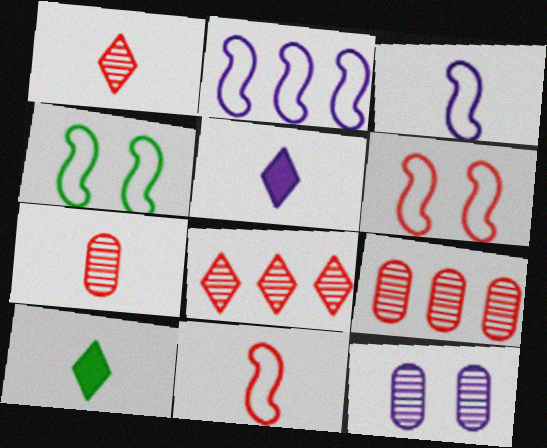[[2, 4, 11], 
[2, 5, 12], 
[3, 7, 10], 
[4, 5, 9]]